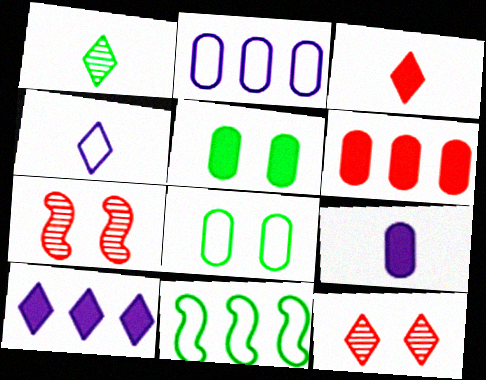[[1, 3, 4], 
[1, 5, 11], 
[5, 6, 9], 
[9, 11, 12]]